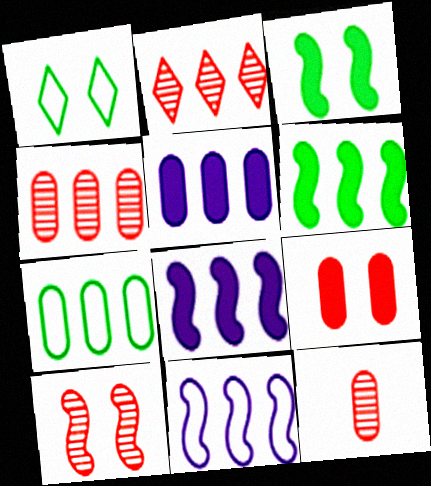[[1, 8, 12], 
[2, 7, 8], 
[2, 10, 12], 
[4, 5, 7]]